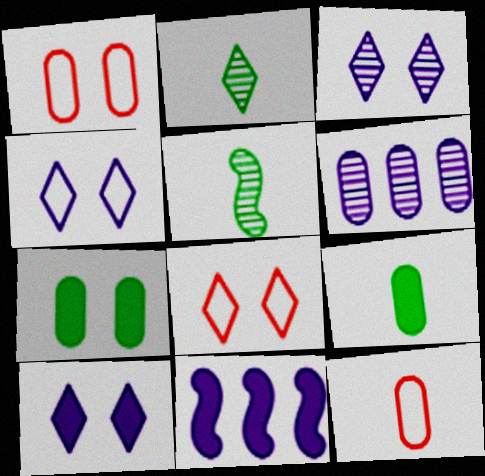[[1, 2, 11], 
[1, 6, 9], 
[3, 4, 10], 
[6, 7, 12]]